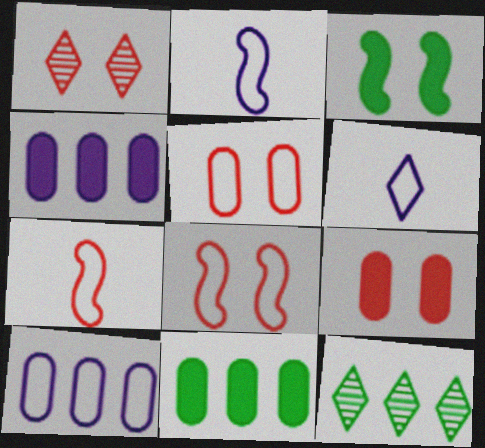[[1, 2, 11], 
[1, 8, 9], 
[2, 9, 12]]